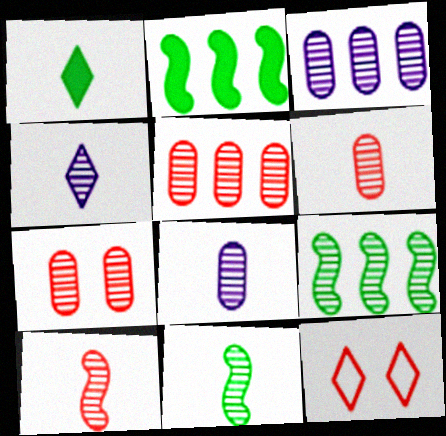[[2, 8, 12], 
[4, 6, 11], 
[4, 7, 9], 
[5, 6, 7]]